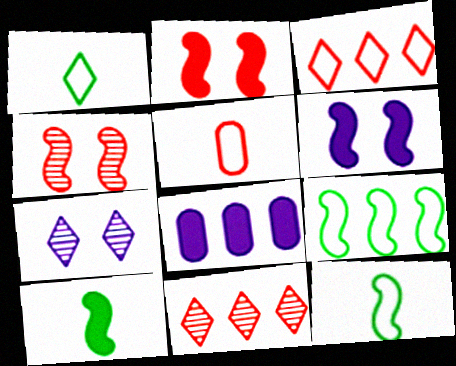[[1, 4, 8], 
[2, 5, 11], 
[8, 9, 11]]